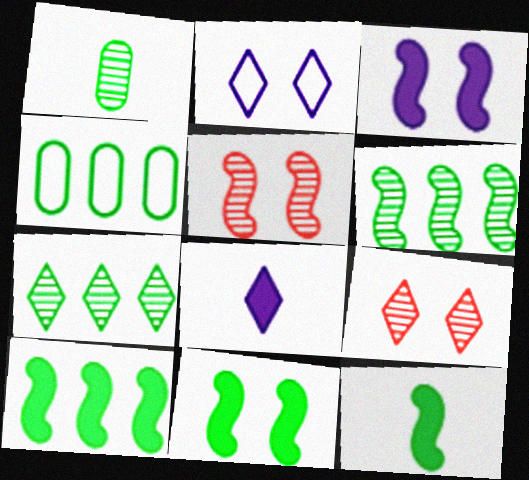[[4, 5, 8], 
[4, 7, 10], 
[10, 11, 12]]